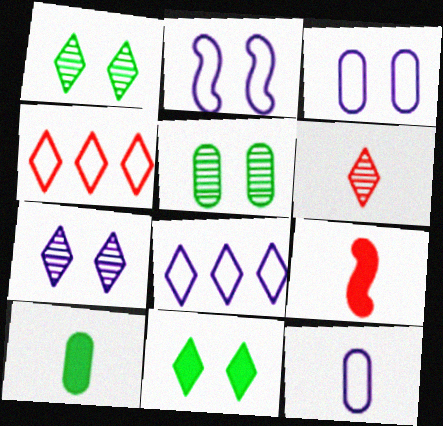[[2, 8, 12], 
[5, 8, 9], 
[6, 8, 11]]